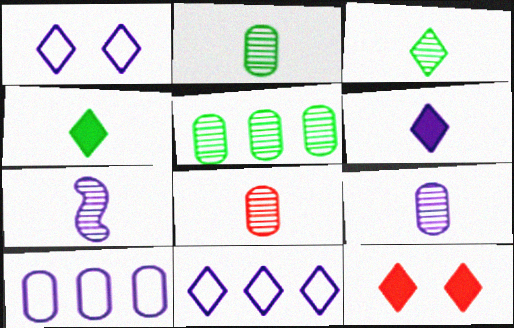[[2, 8, 9], 
[3, 7, 8], 
[3, 11, 12]]